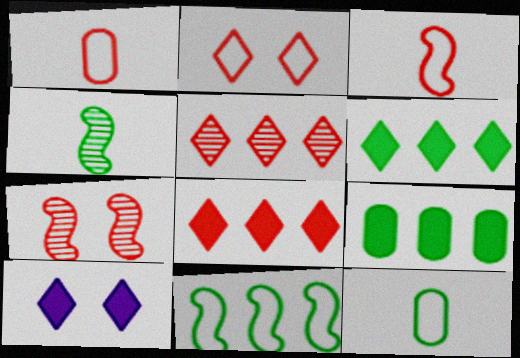[[1, 7, 8]]